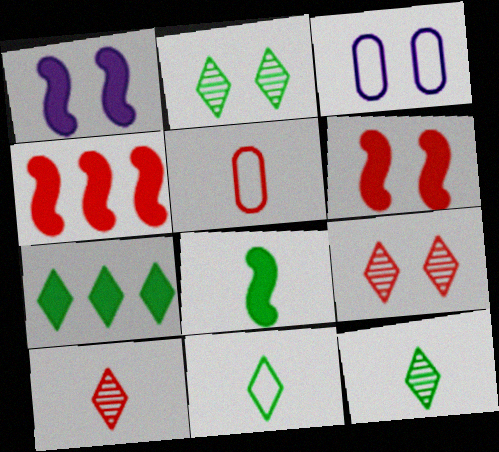[[1, 4, 8], 
[2, 3, 6], 
[2, 7, 11], 
[3, 4, 12], 
[4, 5, 9]]